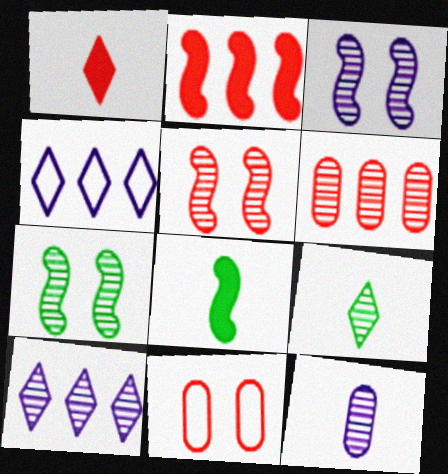[[3, 5, 7], 
[3, 6, 9], 
[3, 10, 12], 
[8, 10, 11]]